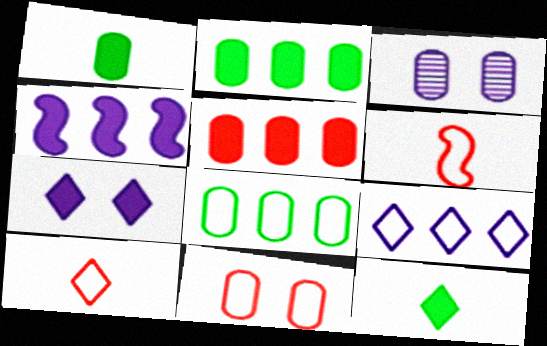[]